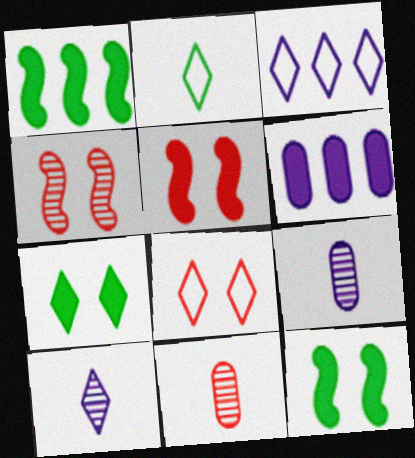[[1, 8, 9], 
[2, 3, 8], 
[2, 4, 6], 
[3, 11, 12]]